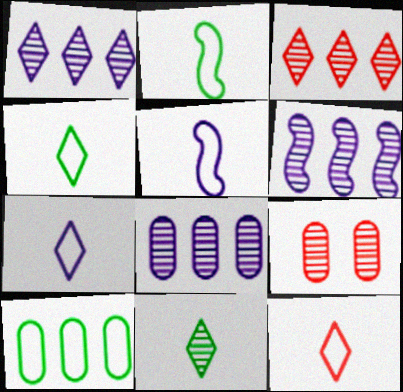[[1, 6, 8], 
[4, 7, 12], 
[6, 9, 11]]